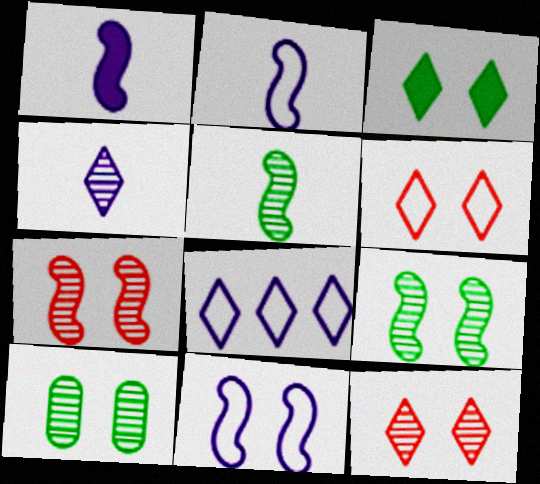[]